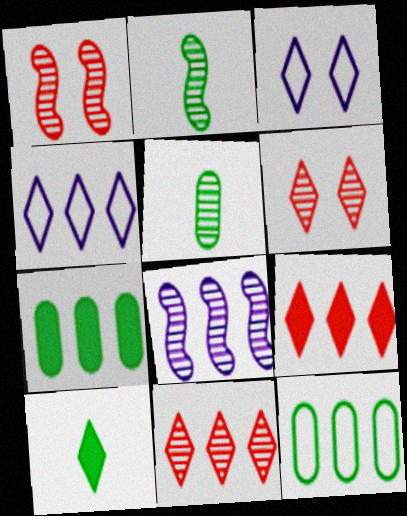[[1, 2, 8], 
[3, 10, 11], 
[4, 6, 10], 
[5, 6, 8], 
[8, 9, 12]]